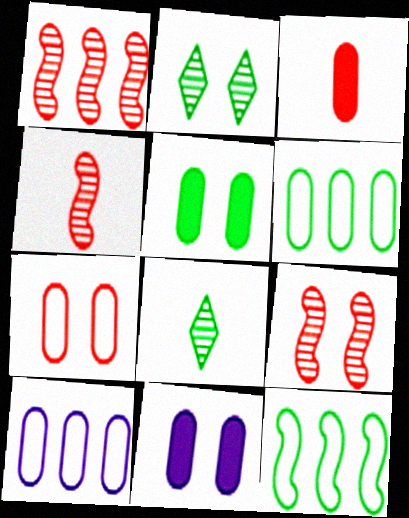[[1, 4, 9], 
[5, 8, 12]]